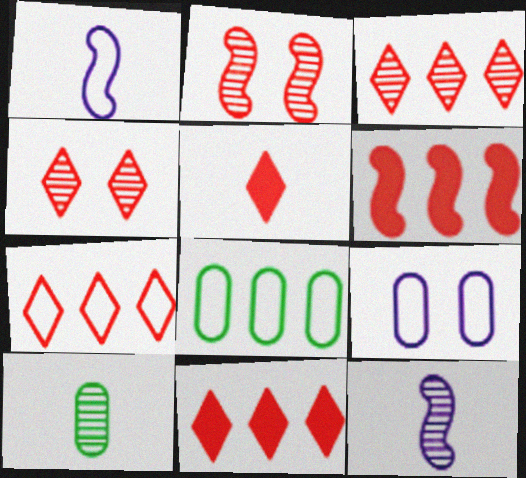[[1, 5, 10], 
[3, 7, 11], 
[4, 5, 7]]